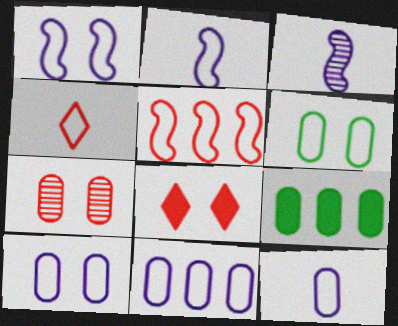[[7, 9, 12], 
[10, 11, 12]]